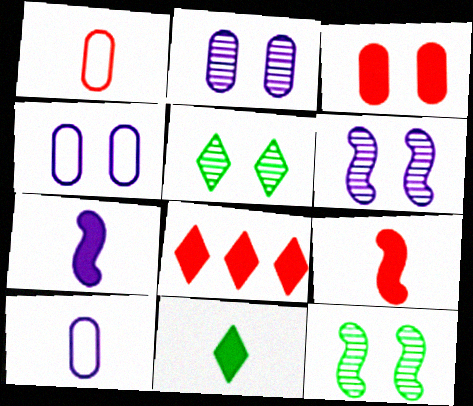[[3, 8, 9], 
[8, 10, 12]]